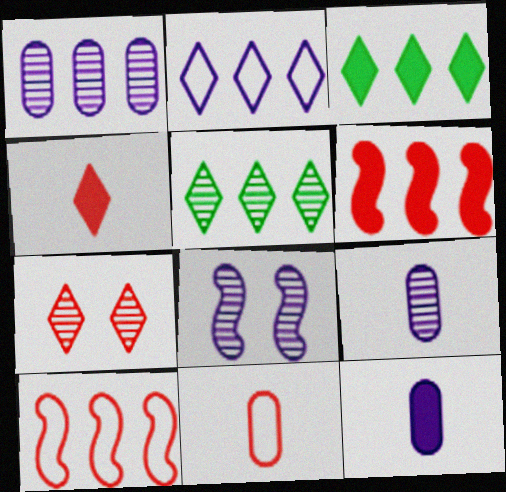[[1, 3, 10], 
[2, 8, 12], 
[3, 8, 11], 
[6, 7, 11]]